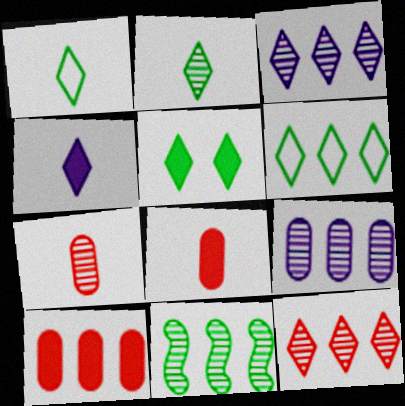[[2, 5, 6], 
[9, 11, 12]]